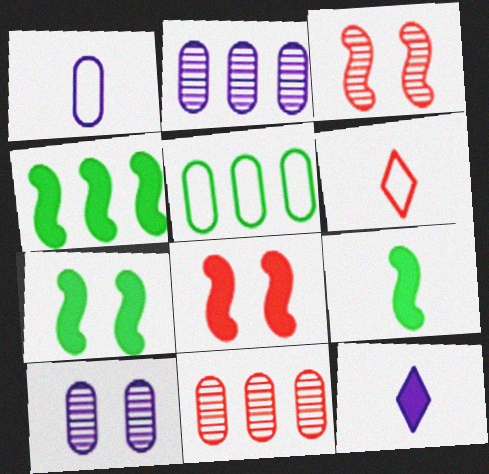[[2, 6, 7], 
[3, 5, 12], 
[4, 6, 10], 
[4, 7, 9], 
[6, 8, 11]]